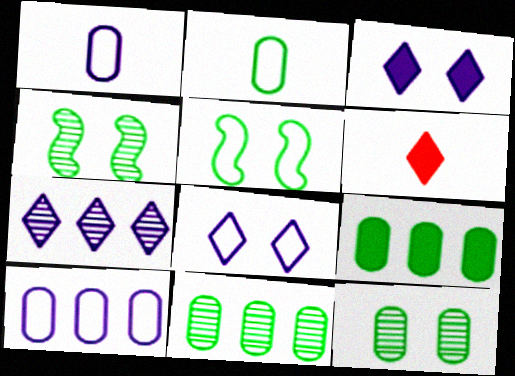[[2, 9, 12], 
[4, 6, 10]]